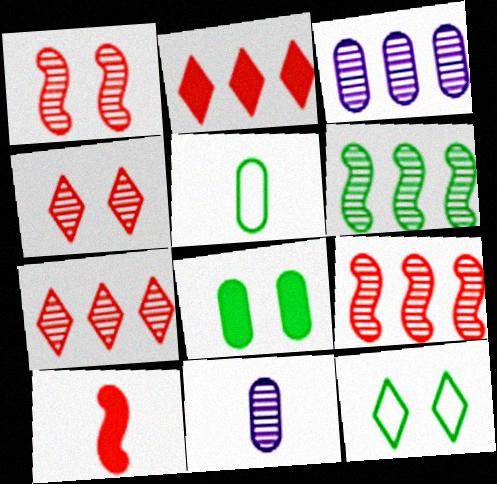[[3, 6, 7], 
[3, 10, 12], 
[4, 6, 11]]